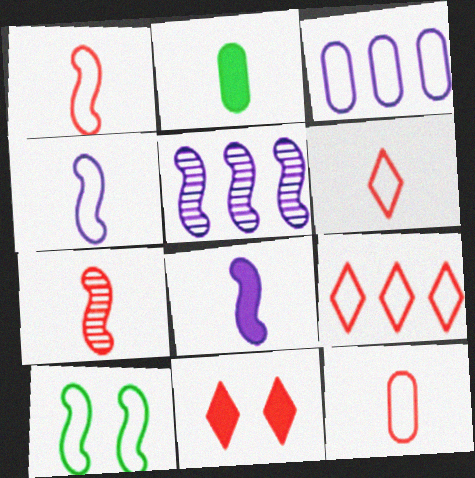[[1, 6, 12], 
[3, 6, 10]]